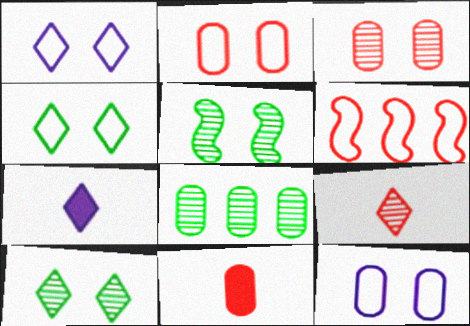[[8, 11, 12]]